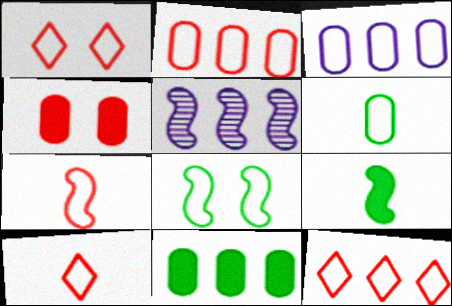[[1, 2, 7], 
[1, 10, 12], 
[3, 8, 10], 
[5, 11, 12]]